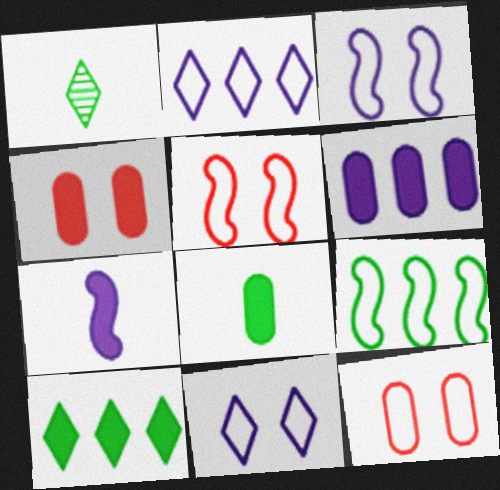[[1, 5, 6], 
[4, 6, 8], 
[4, 7, 10]]